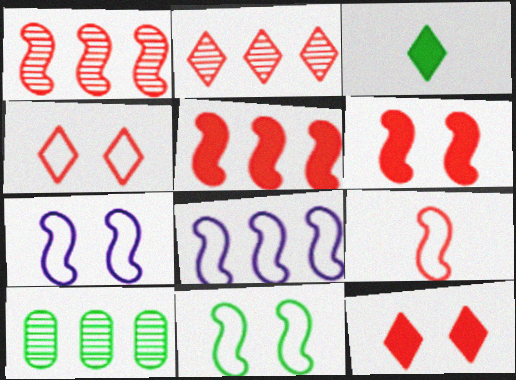[[1, 6, 9], 
[3, 10, 11], 
[8, 9, 11]]